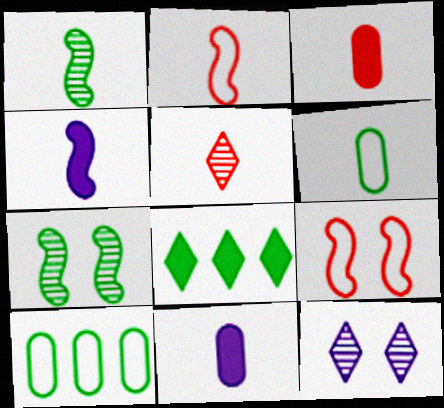[[1, 2, 4], 
[2, 3, 5], 
[4, 5, 6], 
[6, 7, 8]]